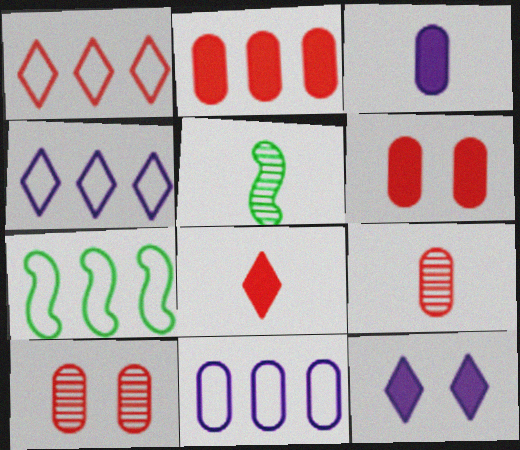[[1, 7, 11], 
[4, 5, 6], 
[7, 9, 12]]